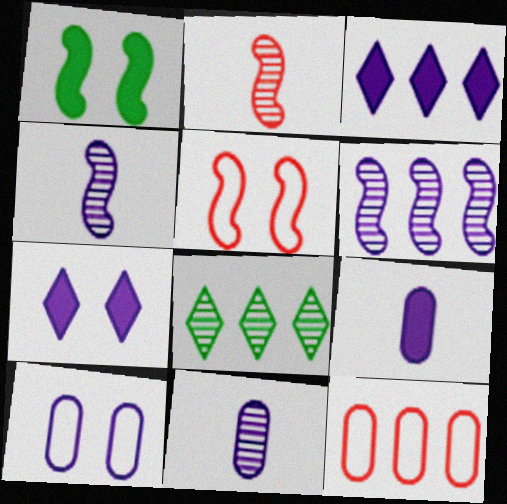[[3, 4, 10], 
[5, 8, 9]]